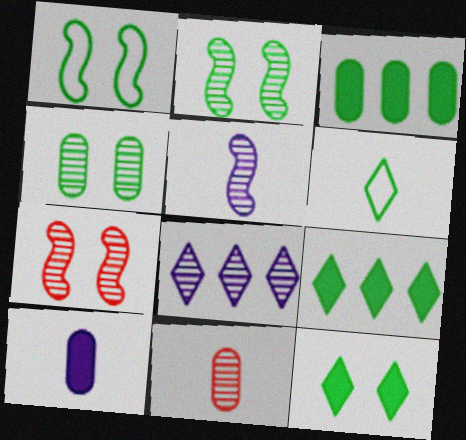[[1, 4, 12], 
[2, 3, 6], 
[2, 8, 11]]